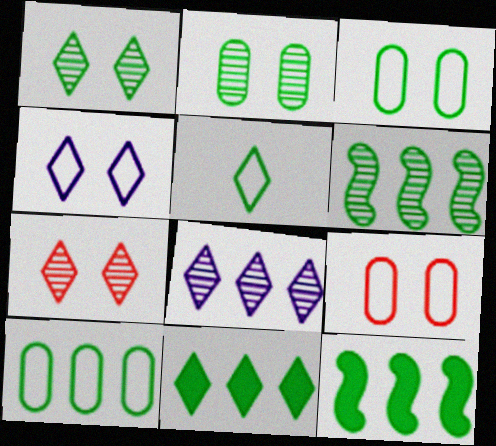[[1, 5, 11], 
[2, 5, 12], 
[6, 10, 11]]